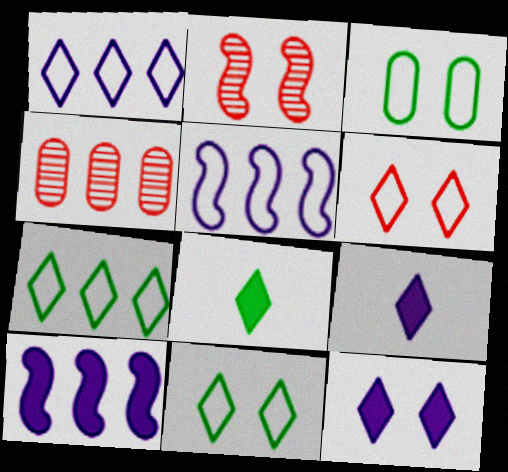[[2, 3, 12], 
[4, 7, 10]]